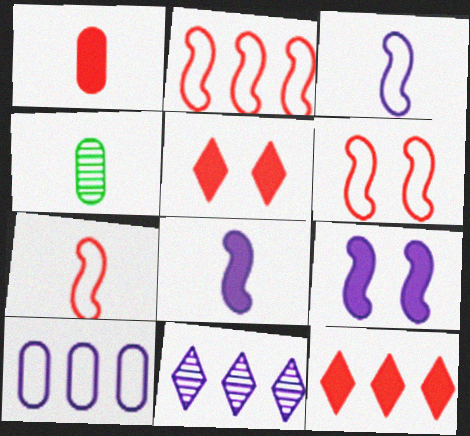[[2, 6, 7]]